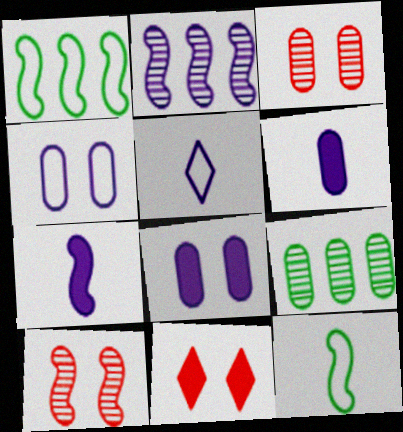[[1, 7, 10], 
[2, 5, 8]]